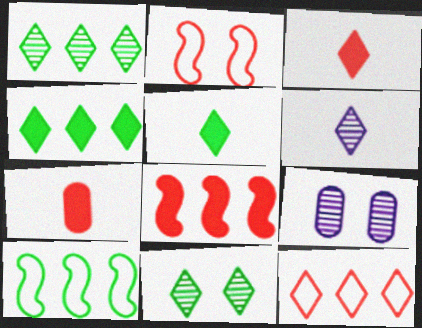[[3, 9, 10]]